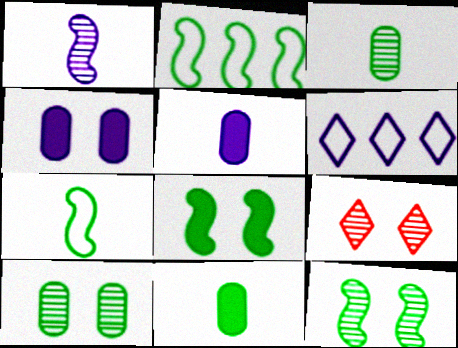[[1, 4, 6], 
[2, 5, 9]]